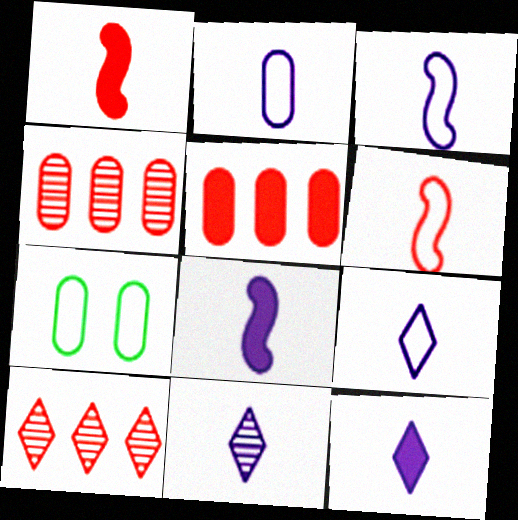[[2, 3, 9], 
[2, 8, 11], 
[7, 8, 10], 
[9, 11, 12]]